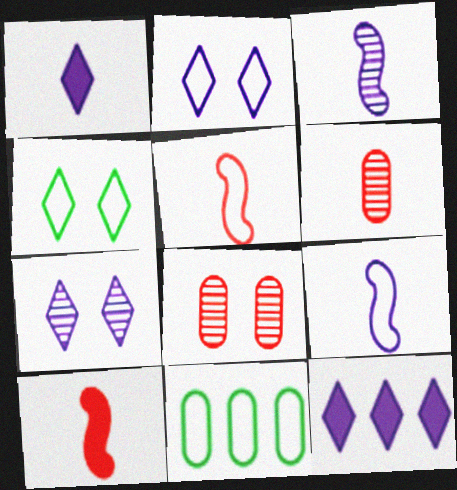[[2, 5, 11], 
[7, 10, 11]]